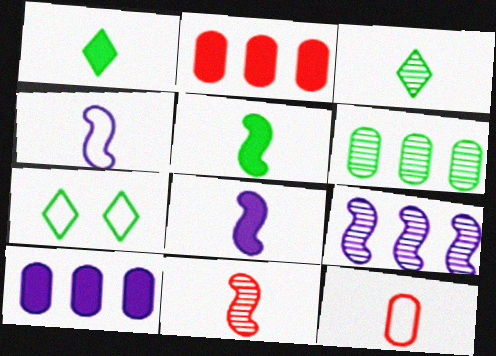[[3, 8, 12], 
[4, 5, 11], 
[5, 6, 7], 
[7, 10, 11]]